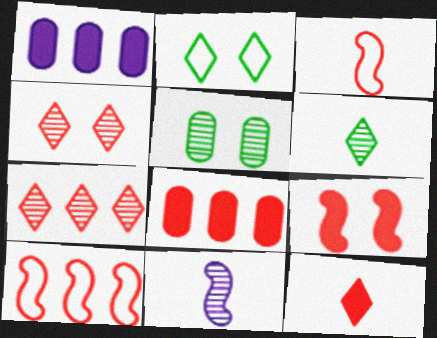[[2, 8, 11], 
[3, 4, 8], 
[5, 7, 11], 
[7, 8, 10], 
[8, 9, 12]]